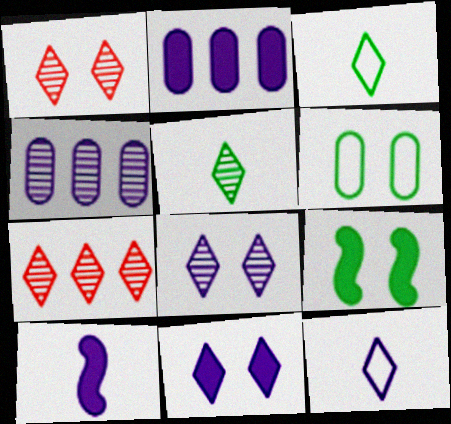[[2, 10, 11], 
[3, 7, 11], 
[5, 7, 8], 
[6, 7, 10]]